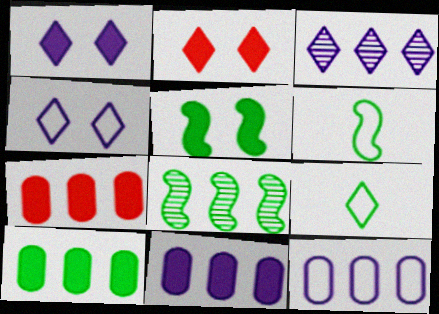[[2, 3, 9], 
[5, 6, 8], 
[7, 10, 11]]